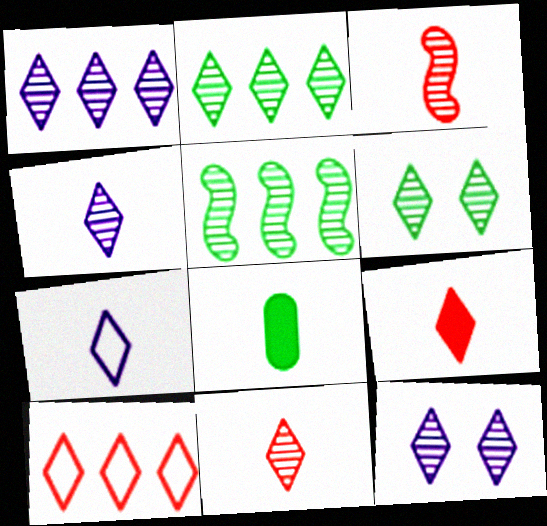[[1, 4, 12], 
[1, 6, 11], 
[2, 11, 12], 
[3, 7, 8]]